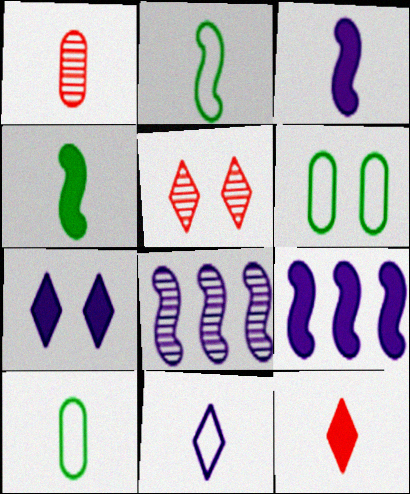[[1, 4, 11], 
[5, 9, 10], 
[6, 8, 12]]